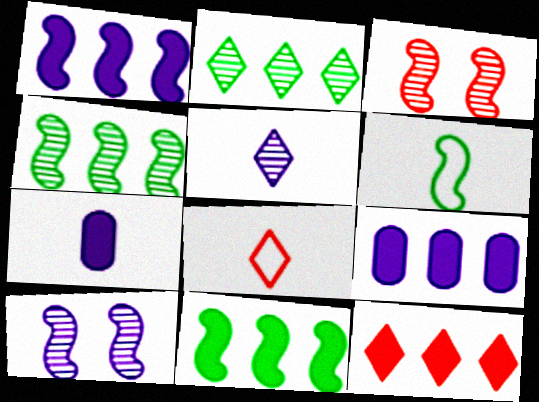[[1, 3, 6], 
[9, 11, 12]]